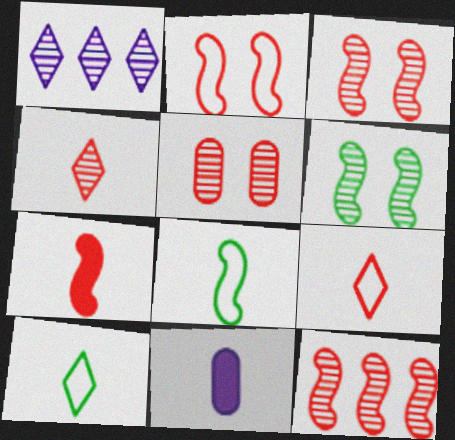[[2, 7, 12], 
[4, 5, 12], 
[4, 8, 11]]